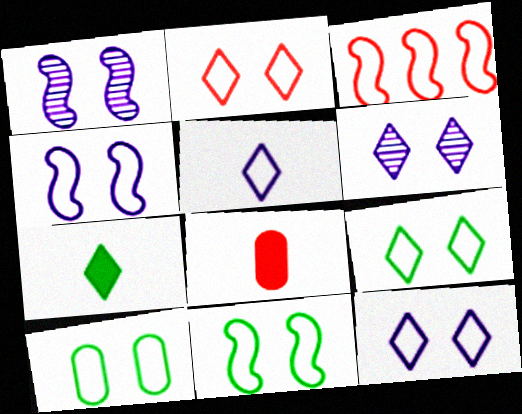[[2, 4, 10], 
[2, 9, 12], 
[3, 5, 10], 
[9, 10, 11]]